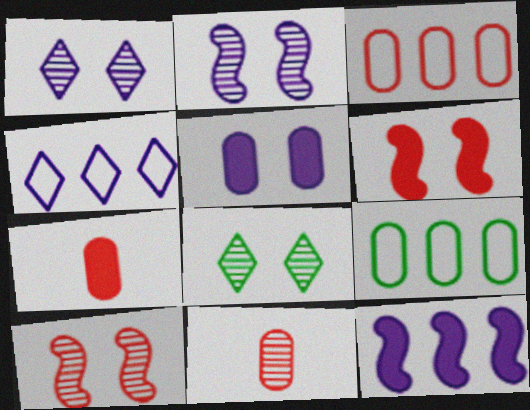[[5, 9, 11]]